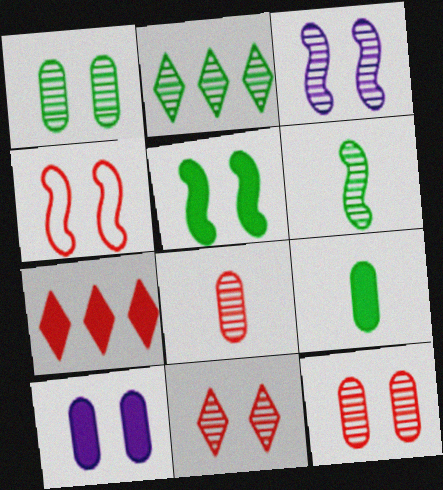[[1, 2, 6], 
[1, 3, 11], 
[2, 3, 8], 
[3, 4, 5], 
[4, 7, 8]]